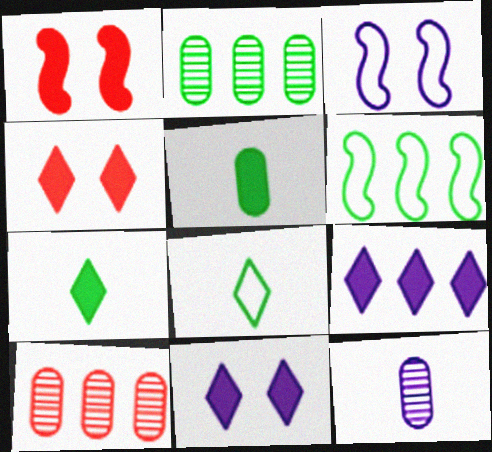[[1, 5, 9], 
[3, 7, 10], 
[3, 9, 12], 
[4, 6, 12], 
[4, 7, 9], 
[6, 9, 10]]